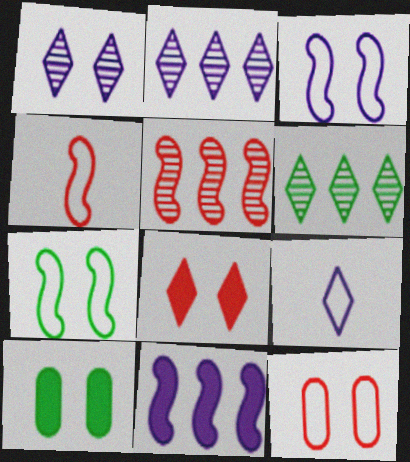[[2, 4, 10], 
[5, 9, 10], 
[6, 8, 9]]